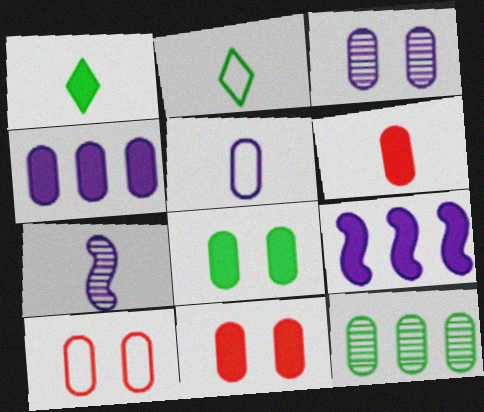[[1, 9, 11], 
[2, 6, 7], 
[3, 4, 5], 
[3, 8, 10], 
[4, 6, 8], 
[5, 11, 12]]